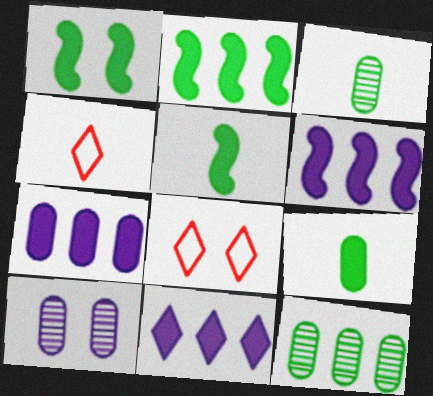[[1, 2, 5], 
[1, 8, 10], 
[2, 4, 10], 
[3, 6, 8], 
[6, 7, 11]]